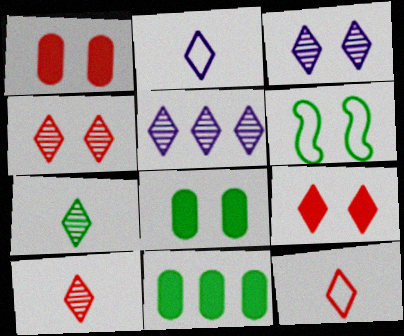[[1, 3, 6], 
[4, 5, 7], 
[6, 7, 11]]